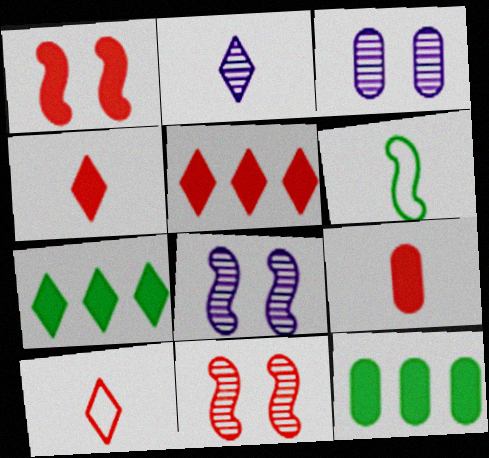[[1, 5, 9], 
[2, 6, 9], 
[3, 5, 6], 
[8, 10, 12]]